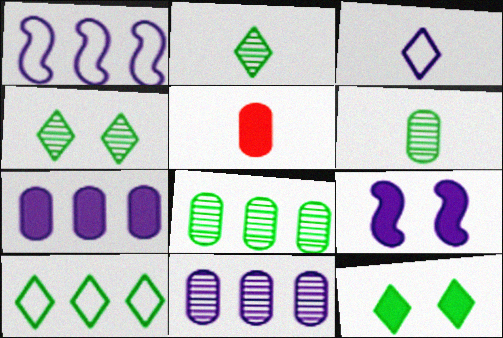[[1, 4, 5], 
[2, 10, 12], 
[3, 9, 11]]